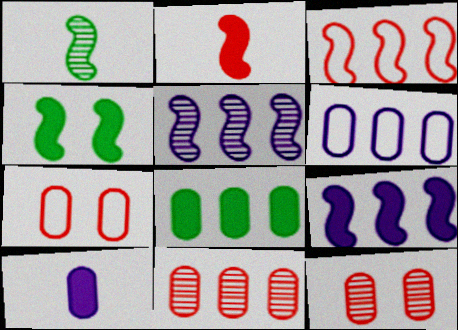[[2, 4, 9], 
[6, 8, 11]]